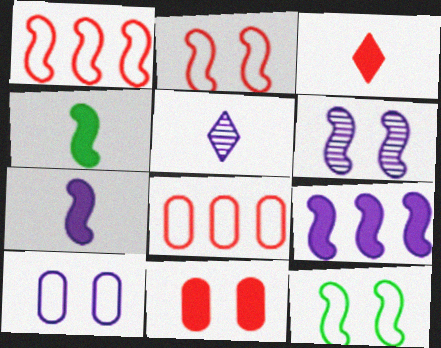[[1, 4, 6], 
[5, 9, 10]]